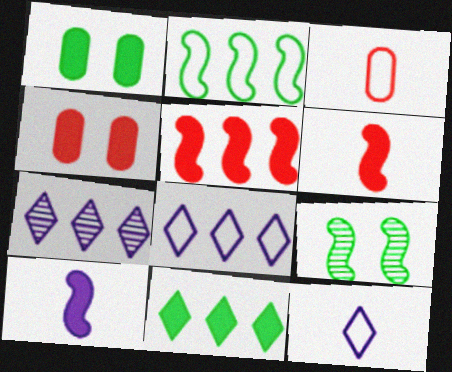[[4, 10, 11]]